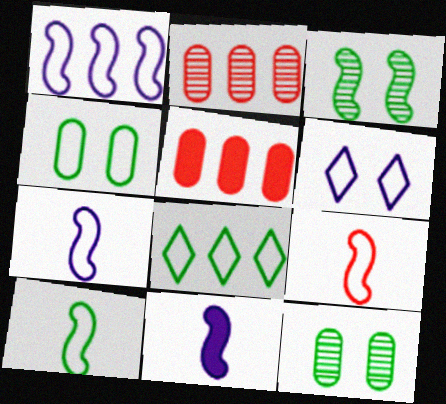[[4, 8, 10], 
[7, 9, 10]]